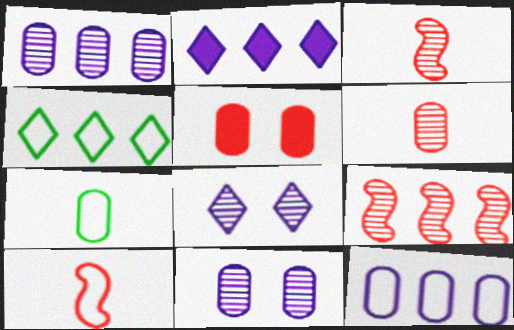[[1, 5, 7]]